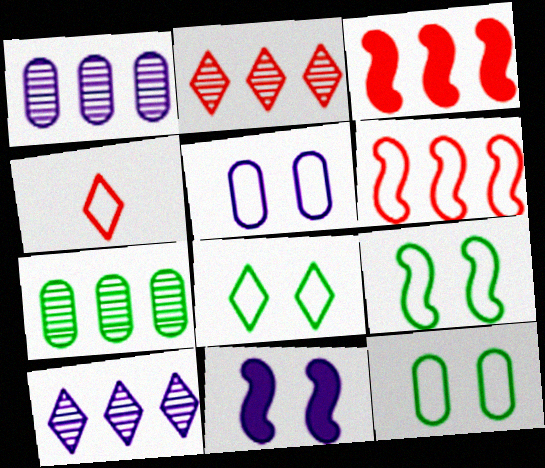[[4, 7, 11], 
[8, 9, 12]]